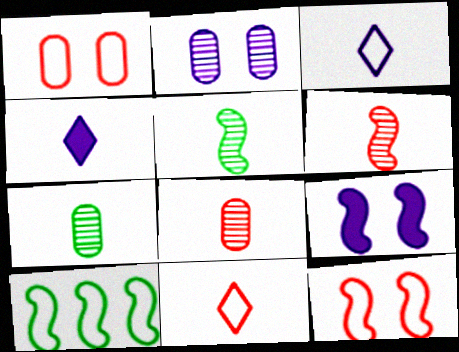[[1, 3, 10], 
[6, 9, 10]]